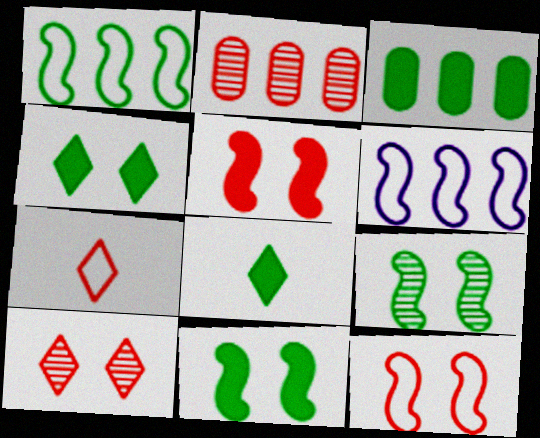[[2, 5, 7], 
[3, 8, 11]]